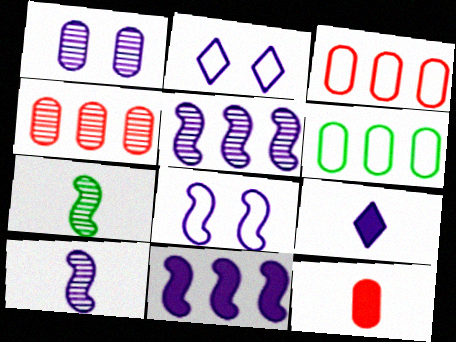[[1, 6, 12], 
[8, 10, 11]]